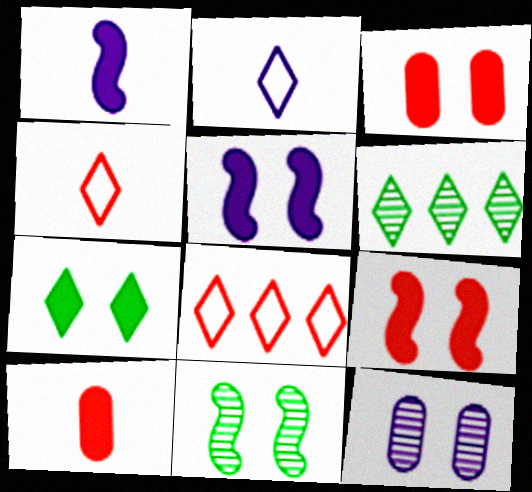[[3, 5, 7]]